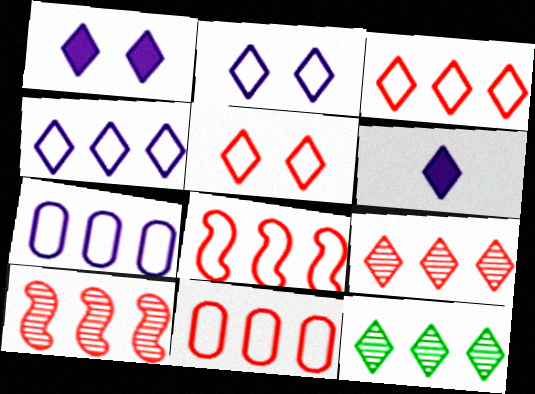[[3, 8, 11], 
[5, 6, 12]]